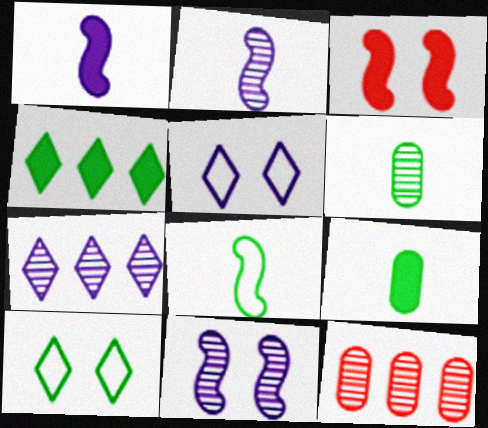[[1, 10, 12]]